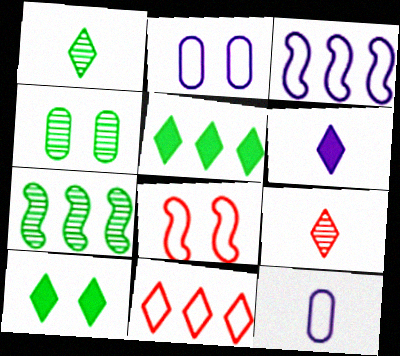[[1, 4, 7]]